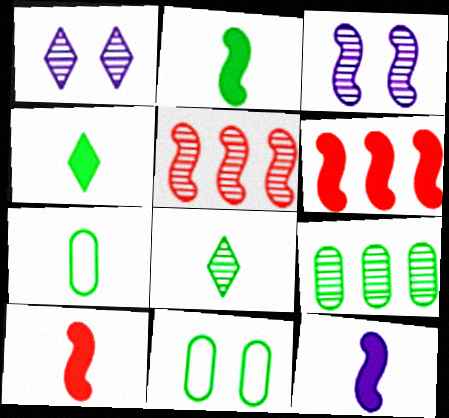[[1, 6, 7], 
[2, 7, 8], 
[2, 10, 12]]